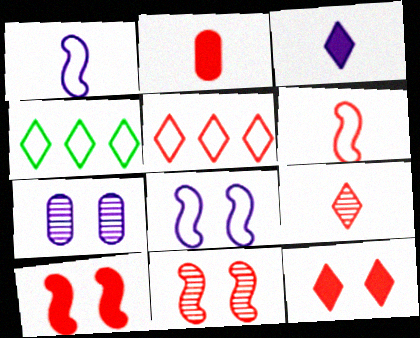[[2, 5, 11], 
[2, 6, 9], 
[5, 9, 12]]